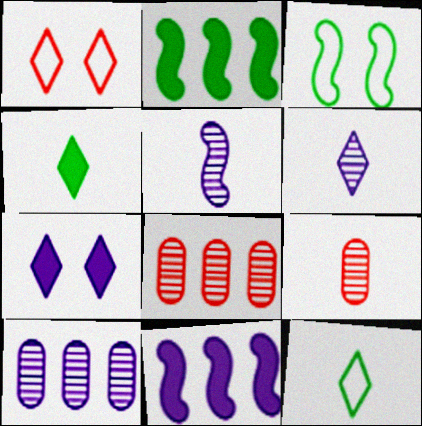[]